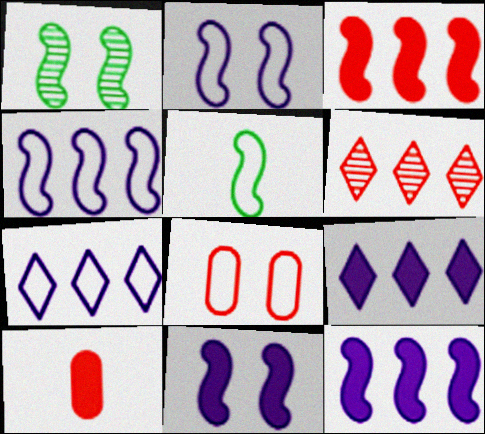[[1, 7, 10], 
[5, 7, 8]]